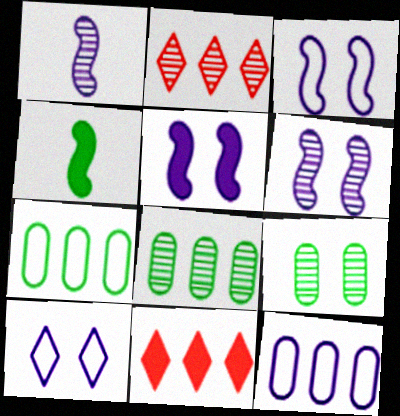[[1, 2, 9], 
[3, 5, 6]]